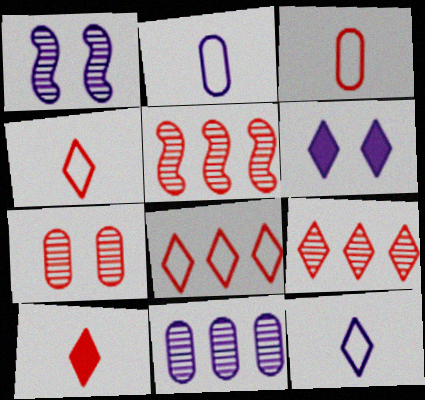[]